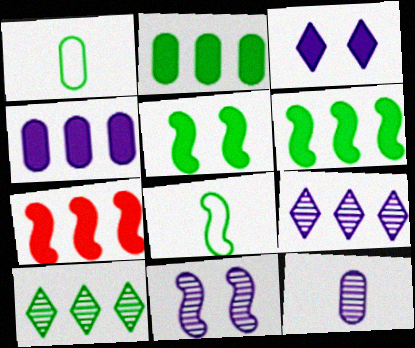[[1, 5, 10], 
[7, 8, 11], 
[9, 11, 12]]